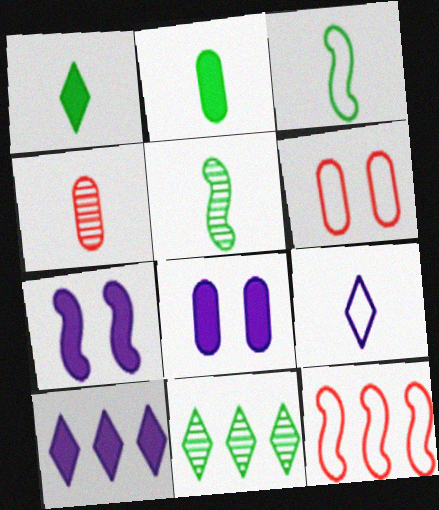[[5, 6, 10], 
[5, 7, 12]]